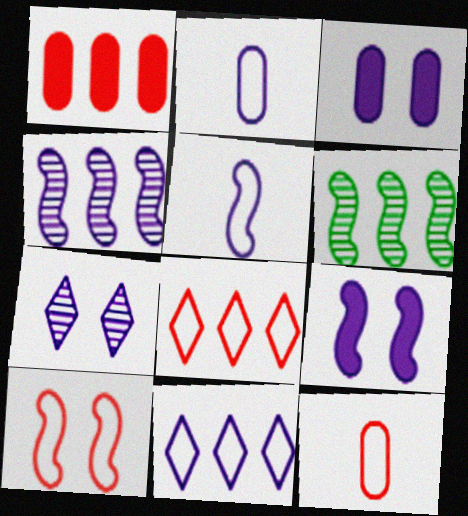[[1, 6, 11], 
[4, 5, 9], 
[8, 10, 12]]